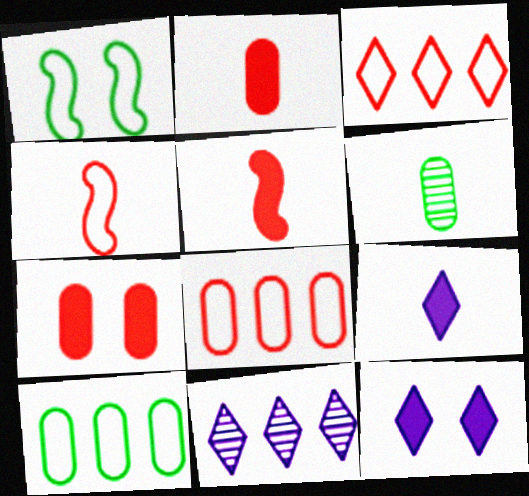[[1, 2, 11], 
[4, 6, 9]]